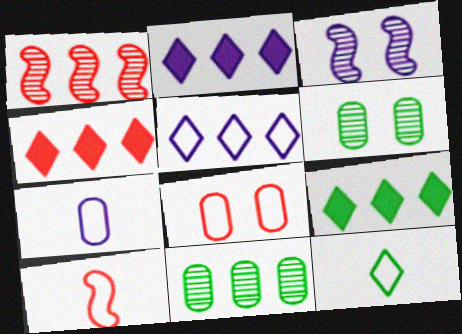[[2, 3, 7], 
[2, 4, 9], 
[2, 6, 10], 
[7, 10, 12]]